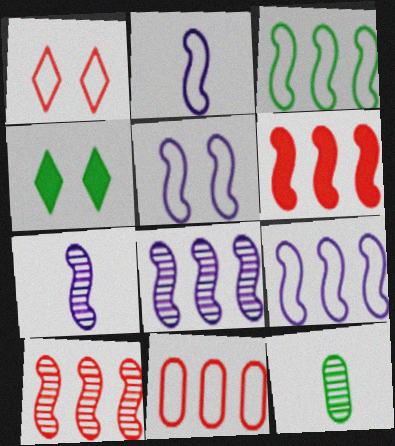[[2, 5, 9], 
[3, 4, 12], 
[3, 6, 8], 
[4, 7, 11]]